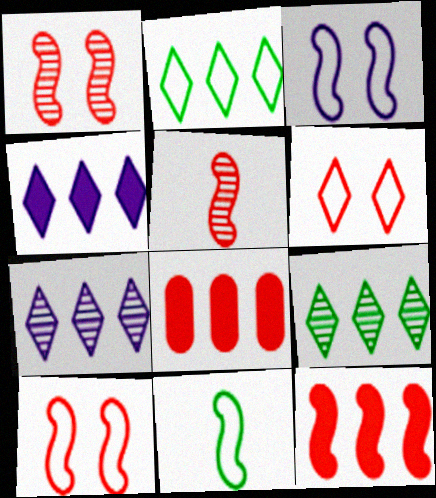[[5, 6, 8], 
[5, 10, 12]]